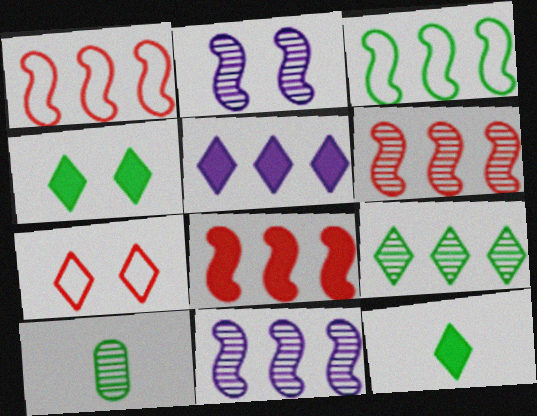[[1, 6, 8], 
[3, 4, 10], 
[3, 8, 11]]